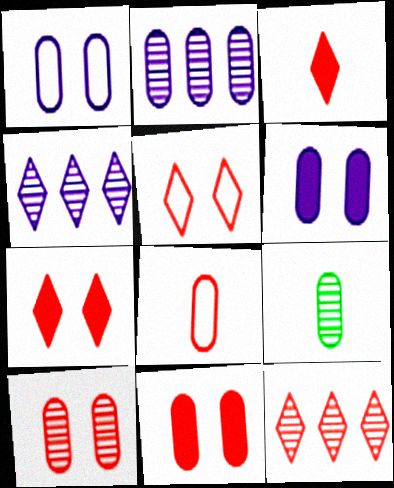[[2, 9, 10], 
[3, 5, 12]]